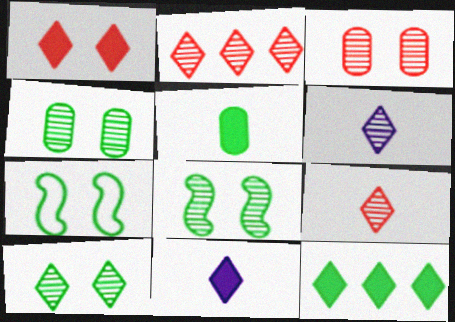[[1, 11, 12], 
[2, 6, 10], 
[4, 8, 10]]